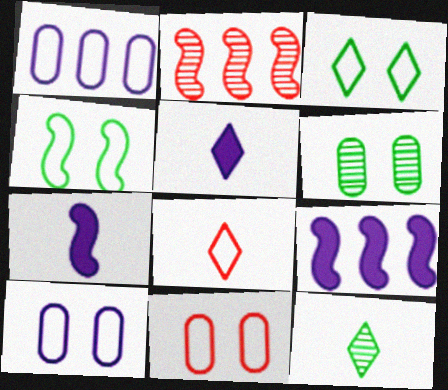[[1, 4, 8], 
[2, 4, 7], 
[5, 8, 12], 
[6, 8, 9], 
[9, 11, 12]]